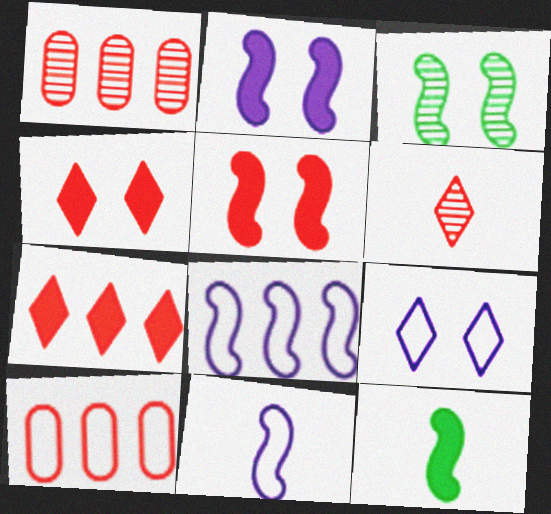[[1, 9, 12], 
[5, 6, 10]]